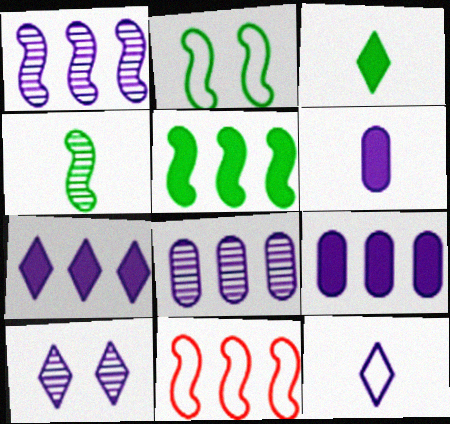[[1, 5, 11], 
[2, 4, 5], 
[7, 10, 12]]